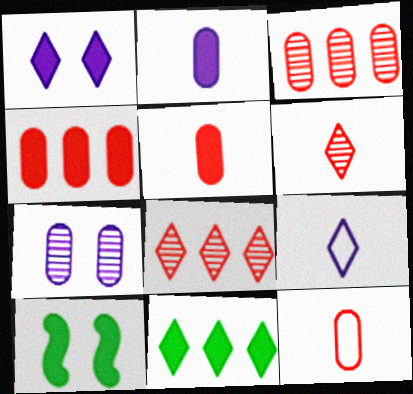[[3, 9, 10]]